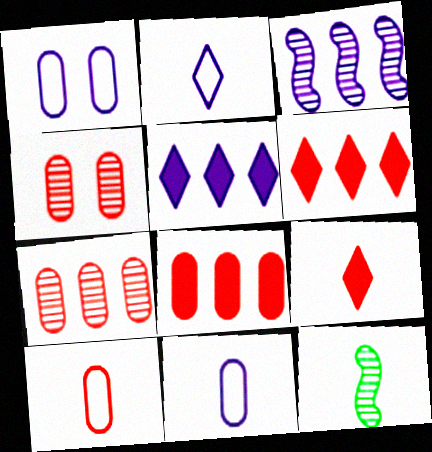[[1, 6, 12], 
[4, 8, 10], 
[9, 11, 12]]